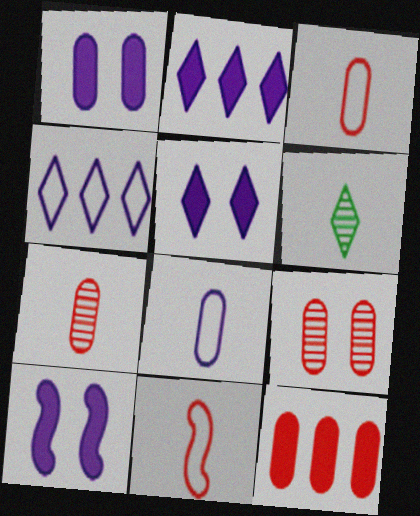[[1, 5, 10], 
[3, 9, 12]]